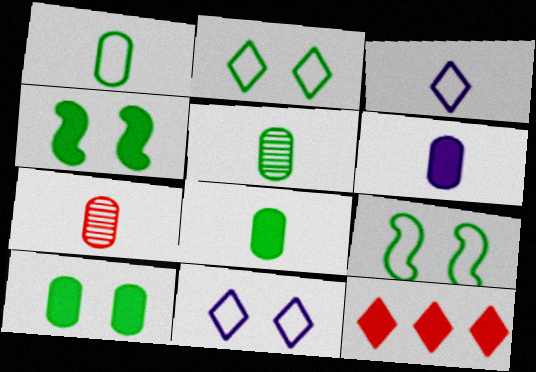[[1, 5, 8], 
[1, 6, 7], 
[4, 6, 12]]